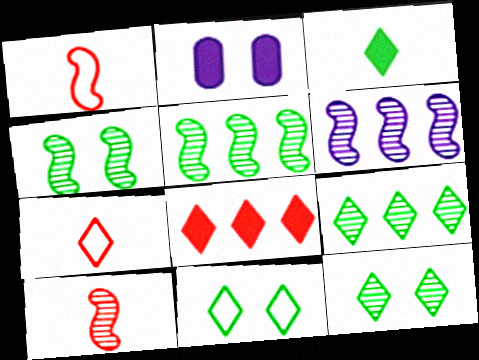[[1, 2, 9], 
[2, 5, 7], 
[3, 9, 11], 
[4, 6, 10]]